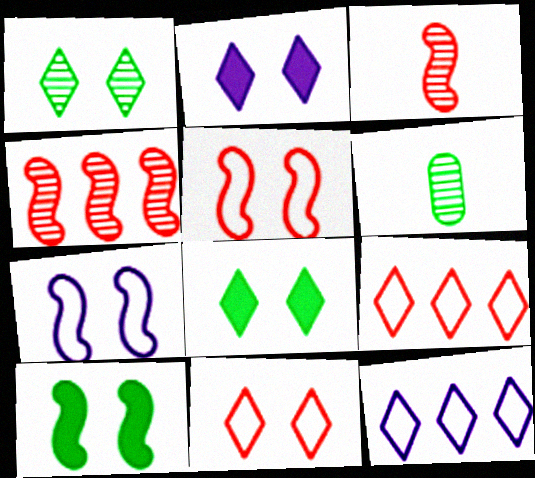[[1, 2, 11]]